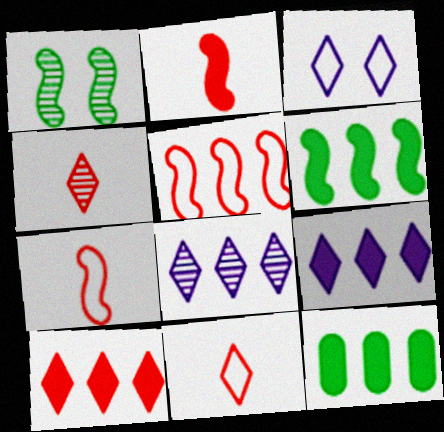[[5, 8, 12]]